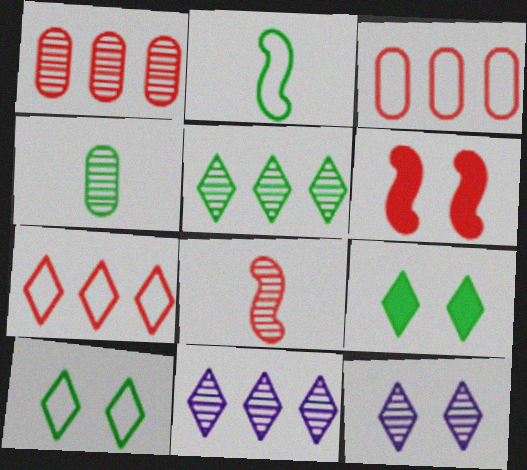[]